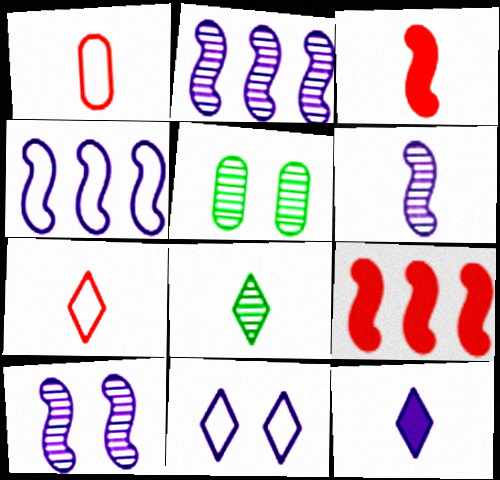[[2, 6, 10], 
[7, 8, 12]]